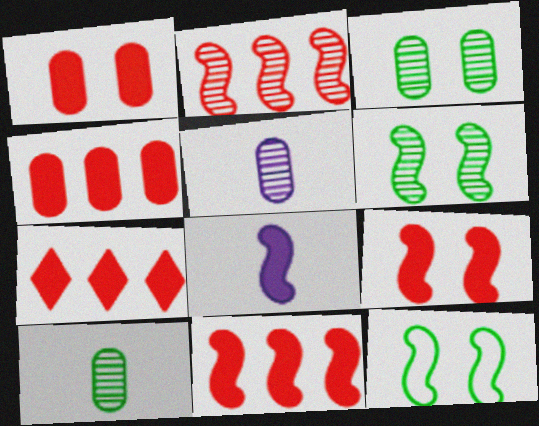[[2, 8, 12], 
[4, 7, 11], 
[5, 7, 12]]